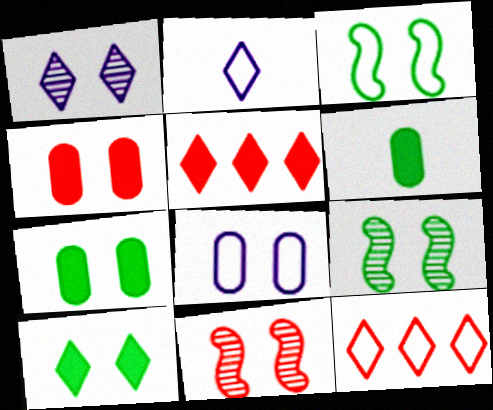[[1, 3, 4], 
[8, 10, 11]]